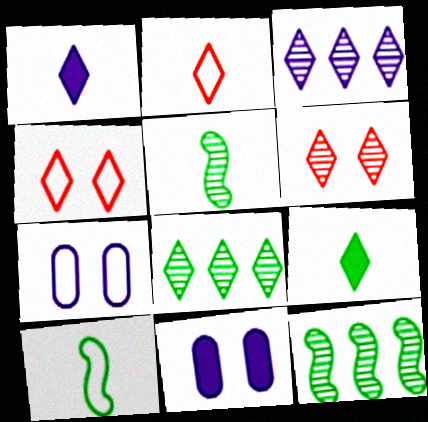[[1, 4, 8], 
[2, 11, 12], 
[3, 4, 9]]